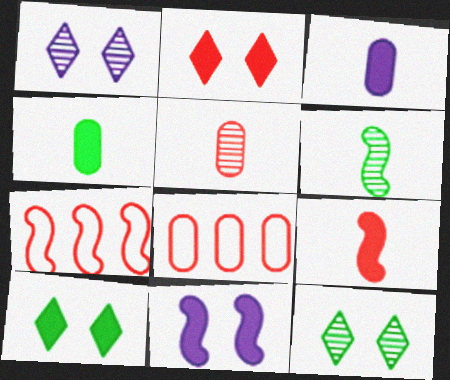[[1, 4, 7], 
[2, 5, 7], 
[3, 7, 12], 
[6, 7, 11]]